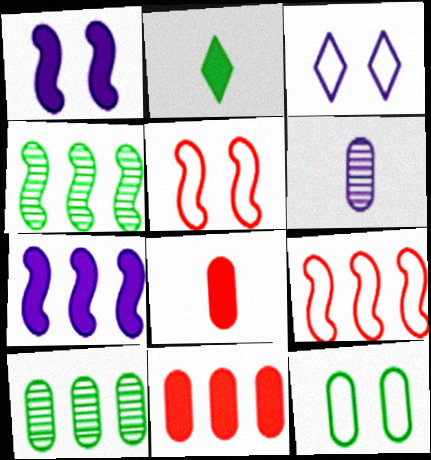[[1, 2, 11], 
[2, 4, 12], 
[3, 4, 8], 
[3, 5, 12], 
[3, 6, 7], 
[4, 7, 9], 
[6, 11, 12]]